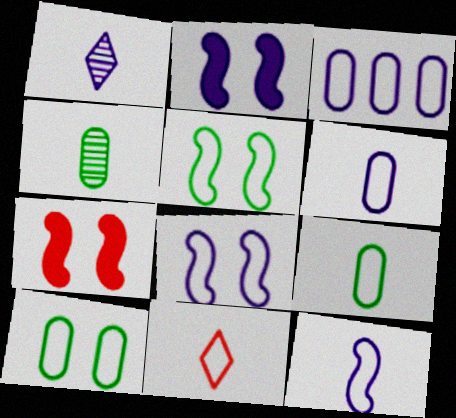[[1, 2, 3], 
[3, 5, 11], 
[9, 11, 12]]